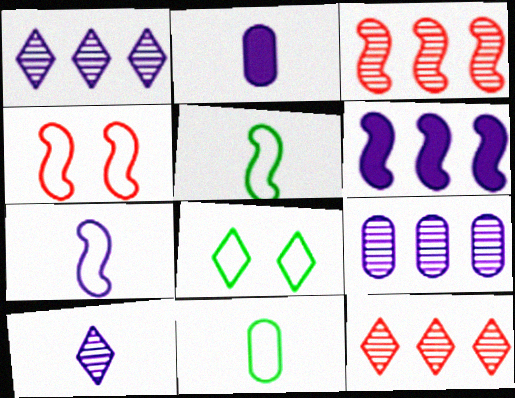[[2, 3, 8], 
[2, 7, 10]]